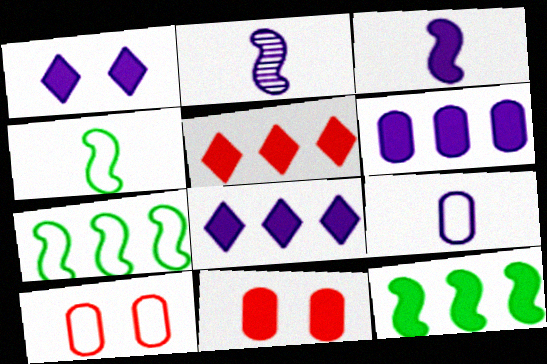[[1, 3, 6], 
[5, 6, 12]]